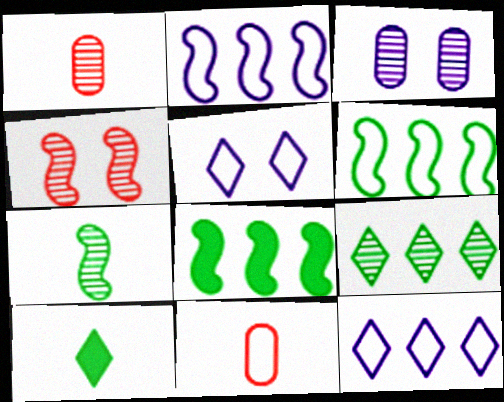[[1, 5, 8], 
[5, 6, 11]]